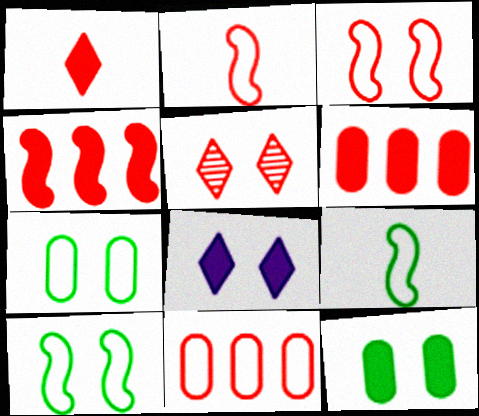[[2, 5, 6]]